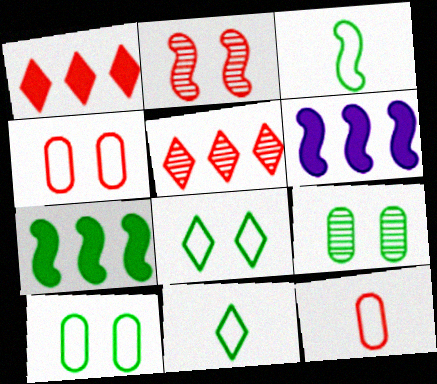[[1, 2, 12], 
[2, 3, 6], 
[7, 9, 11]]